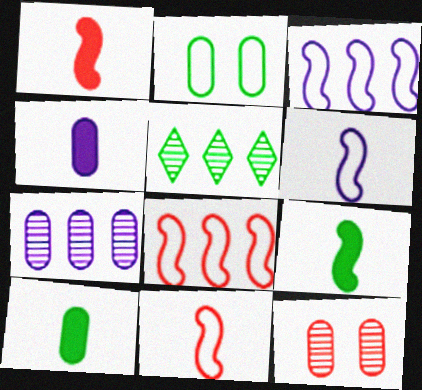[[2, 5, 9]]